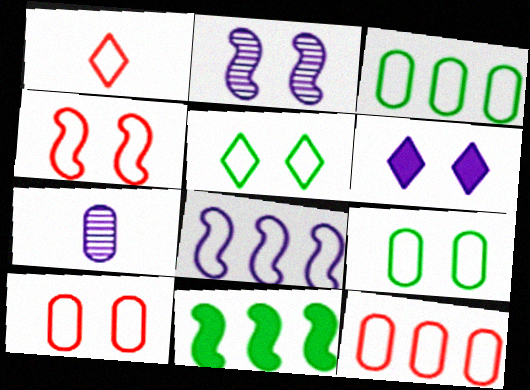[[1, 4, 12], 
[1, 8, 9], 
[6, 7, 8]]